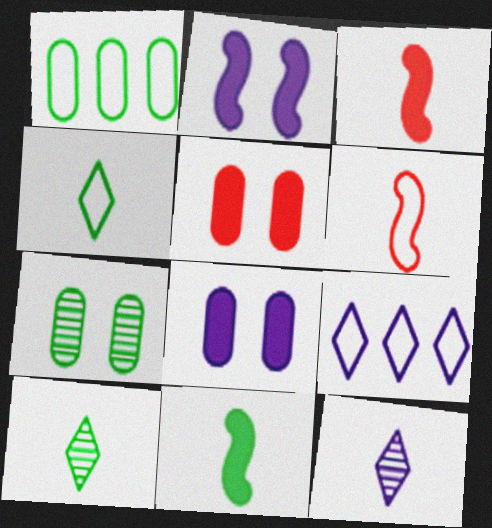[[3, 7, 9]]